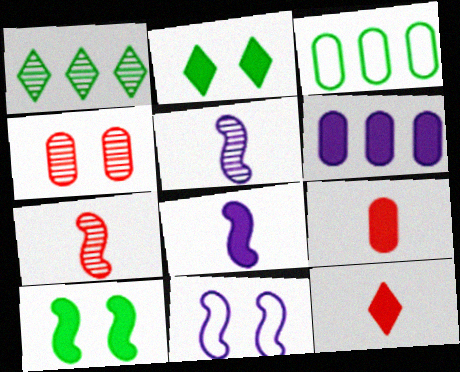[[1, 4, 5], 
[1, 9, 11], 
[2, 4, 11], 
[6, 10, 12]]